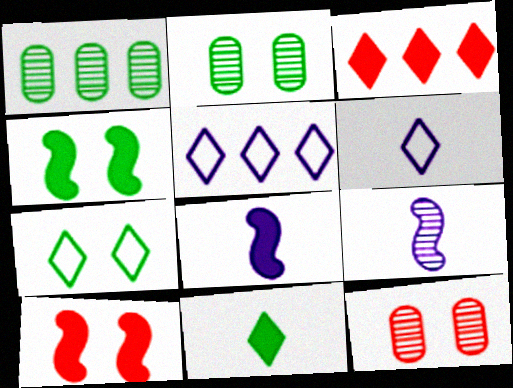[[1, 6, 10], 
[2, 4, 7]]